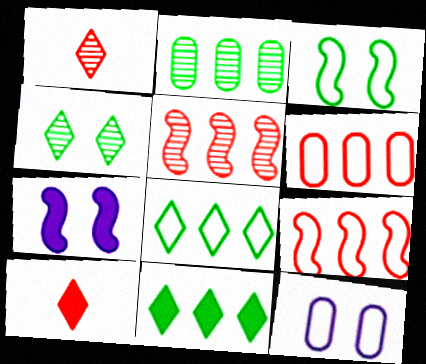[]